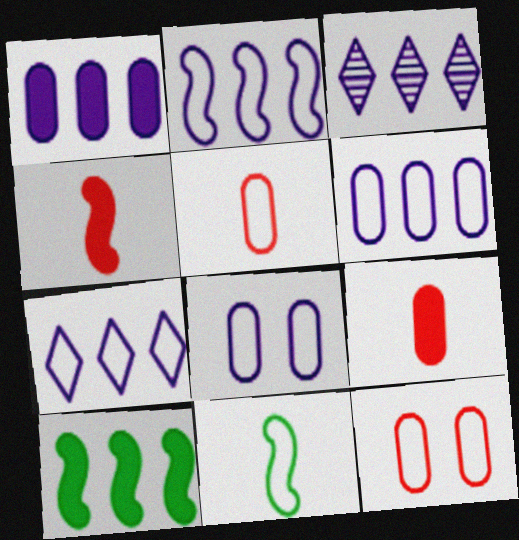[[1, 2, 3], 
[2, 6, 7], 
[7, 11, 12]]